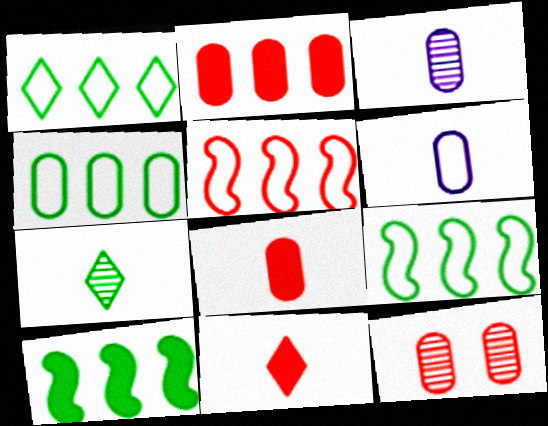[[1, 4, 9], 
[5, 11, 12]]